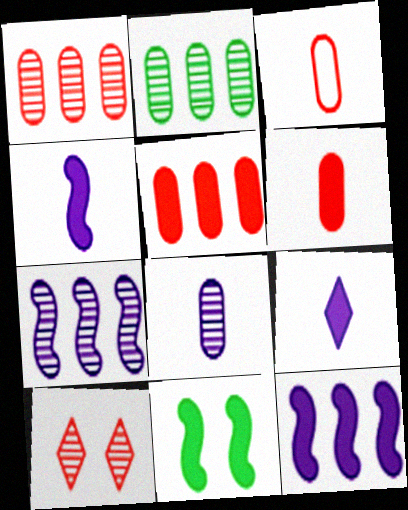[[5, 9, 11]]